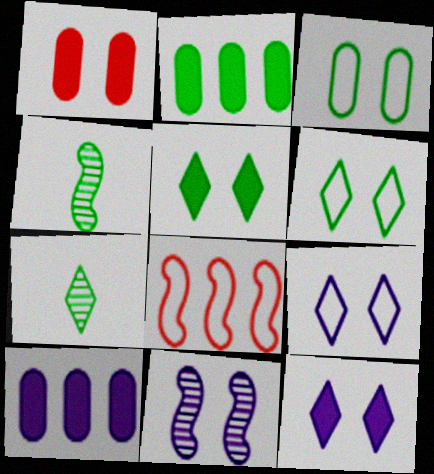[[1, 6, 11], 
[2, 4, 6]]